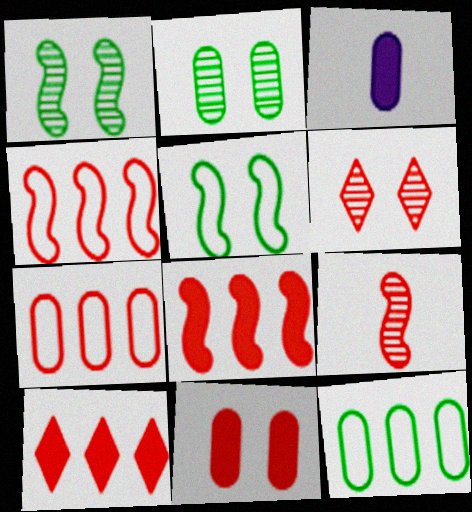[[2, 3, 7]]